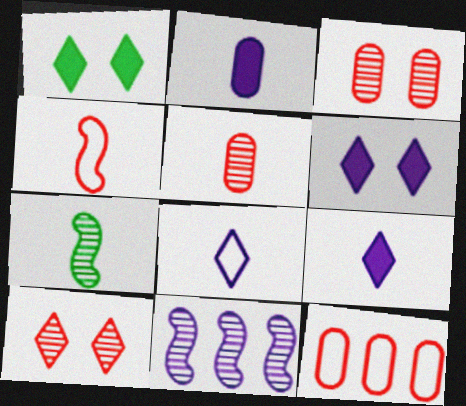[[6, 7, 12]]